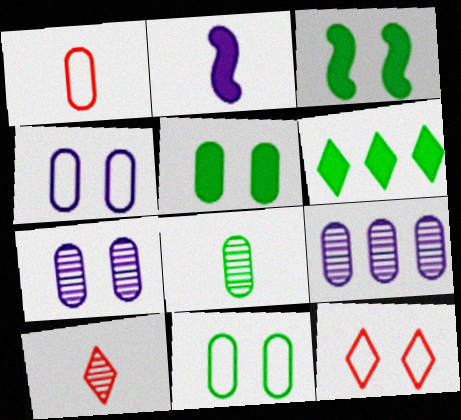[[1, 5, 9], 
[3, 7, 12]]